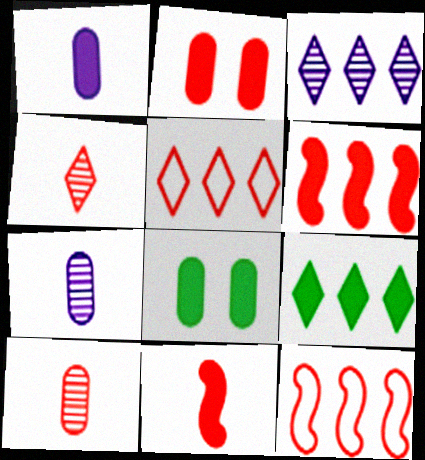[[2, 4, 12], 
[3, 5, 9]]